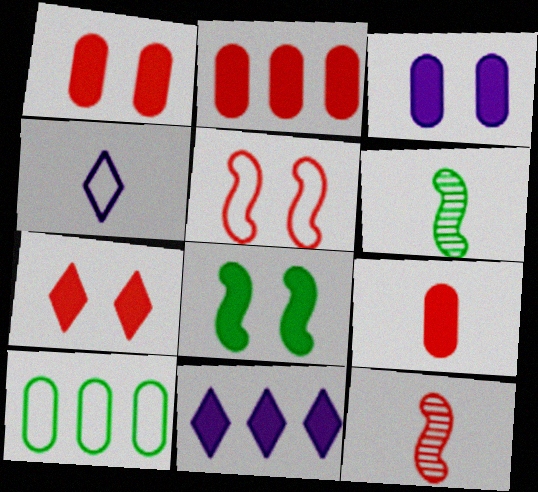[[1, 2, 9], 
[3, 7, 8], 
[4, 5, 10], 
[4, 6, 9], 
[8, 9, 11]]